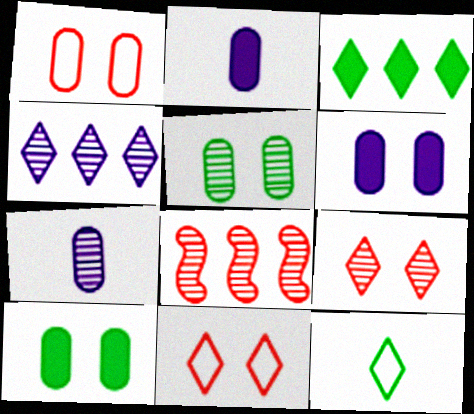[[1, 5, 6], 
[6, 8, 12]]